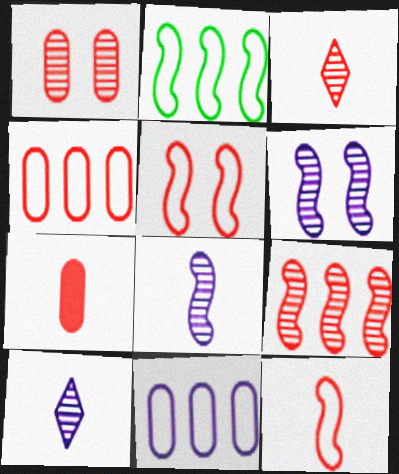[[1, 3, 9], 
[1, 4, 7], 
[3, 7, 12]]